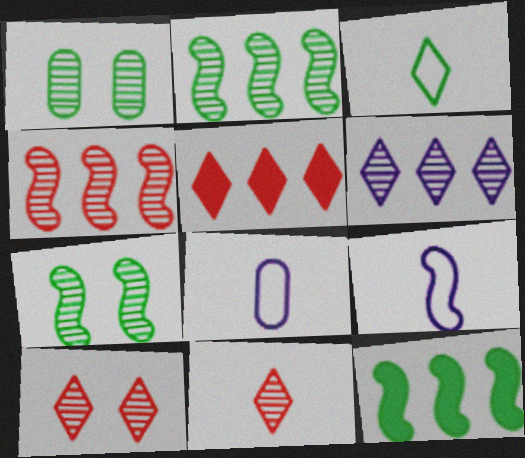[[1, 3, 12], 
[1, 5, 9], 
[5, 7, 8], 
[8, 10, 12]]